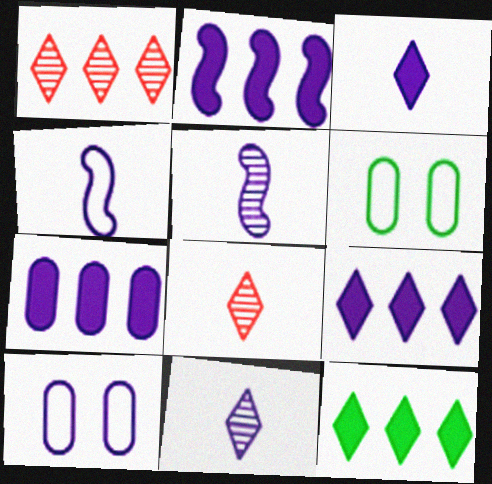[[2, 6, 8], 
[2, 7, 9], 
[2, 10, 11], 
[5, 9, 10]]